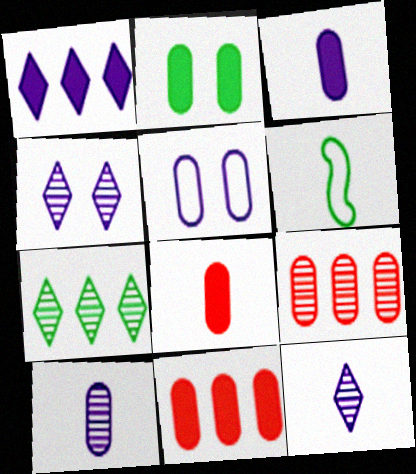[[2, 3, 11], 
[2, 6, 7], 
[4, 6, 11], 
[6, 8, 12]]